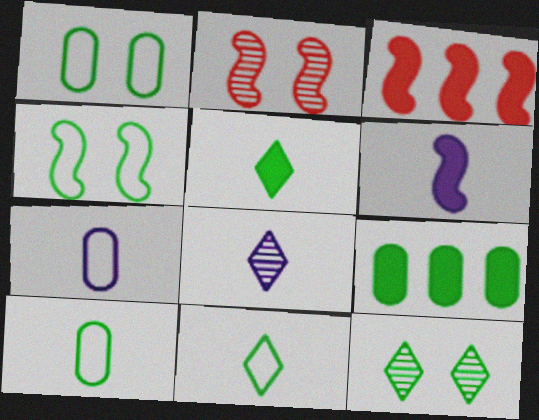[[1, 3, 8], 
[3, 7, 12], 
[6, 7, 8]]